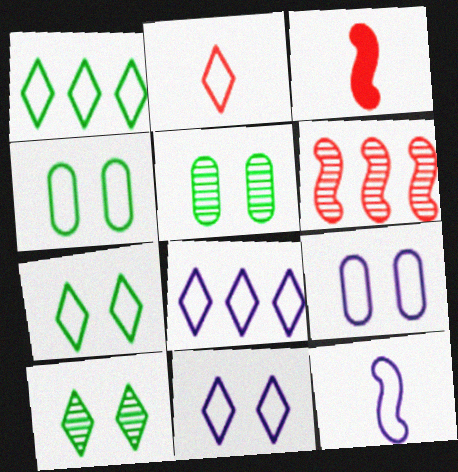[[1, 2, 11], 
[2, 7, 8], 
[3, 5, 8], 
[8, 9, 12]]